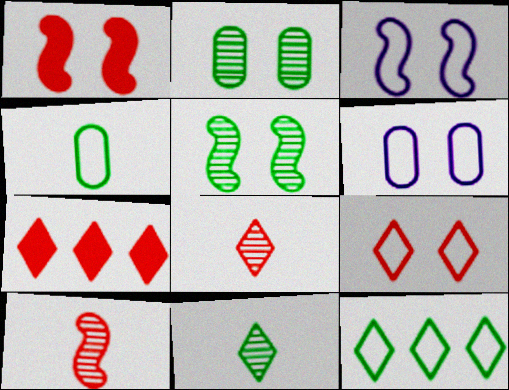[[1, 3, 5], 
[7, 8, 9]]